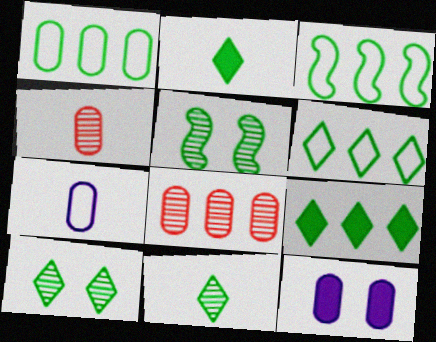[[1, 2, 5], 
[1, 3, 6], 
[1, 4, 12], 
[2, 6, 10]]